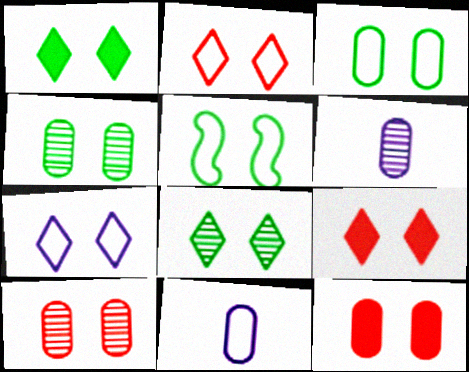[[1, 4, 5], 
[7, 8, 9]]